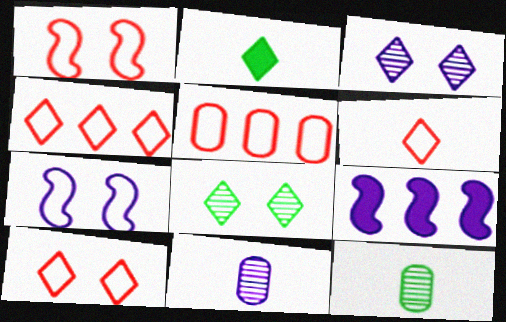[[1, 5, 6], 
[2, 3, 4], 
[4, 6, 10], 
[9, 10, 12]]